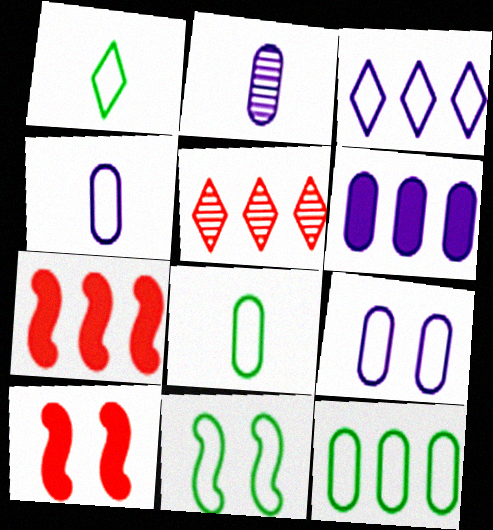[[1, 11, 12], 
[2, 6, 9]]